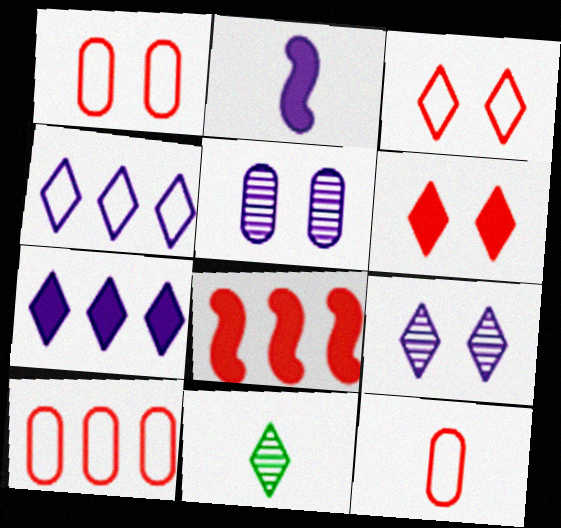[[1, 10, 12], 
[2, 4, 5], 
[2, 11, 12], 
[3, 7, 11], 
[4, 6, 11]]